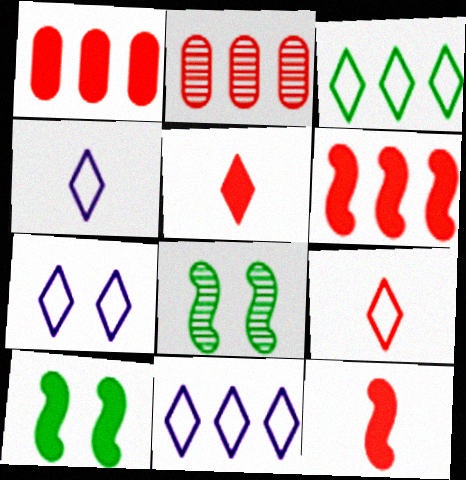[[1, 4, 8], 
[2, 4, 10], 
[3, 7, 9], 
[4, 7, 11]]